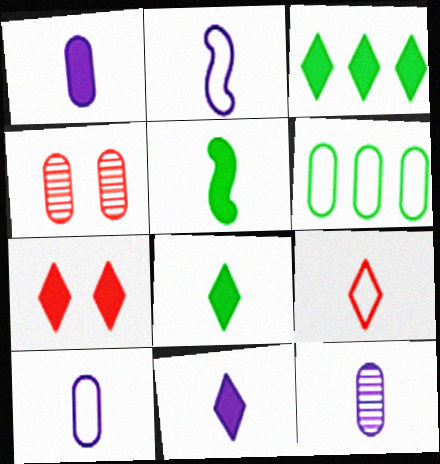[[1, 4, 6], 
[1, 10, 12], 
[2, 3, 4], 
[2, 11, 12], 
[3, 7, 11], 
[5, 9, 12]]